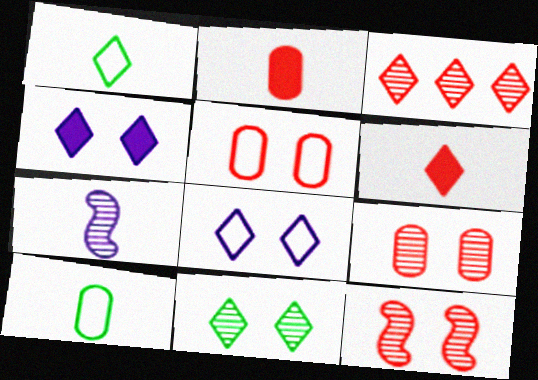[[1, 2, 7], 
[1, 3, 4], 
[6, 7, 10]]